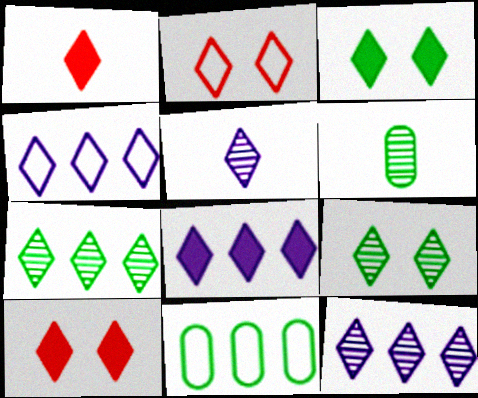[[1, 3, 8], 
[1, 4, 9], 
[4, 8, 12]]